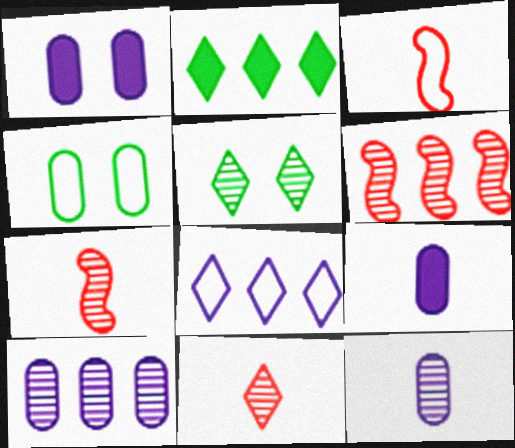[[3, 4, 8], 
[5, 6, 12], 
[5, 7, 10]]